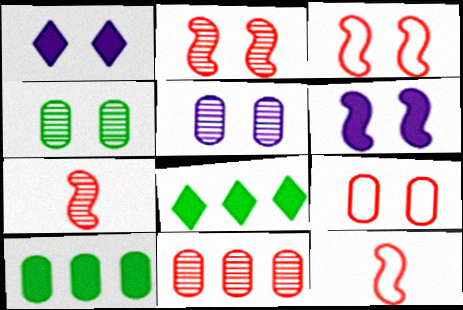[[1, 3, 4], 
[5, 8, 12]]